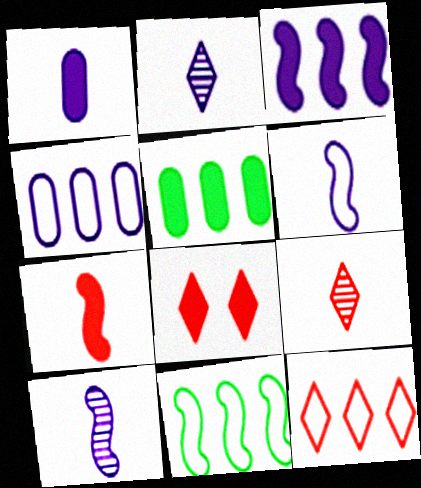[[1, 2, 6], 
[4, 11, 12], 
[8, 9, 12]]